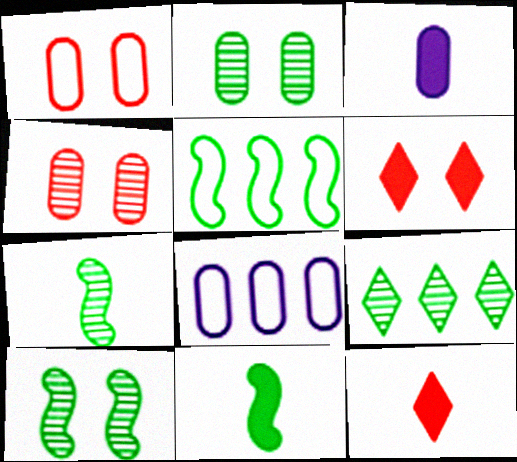[[2, 7, 9], 
[3, 11, 12], 
[5, 10, 11], 
[6, 7, 8], 
[8, 10, 12]]